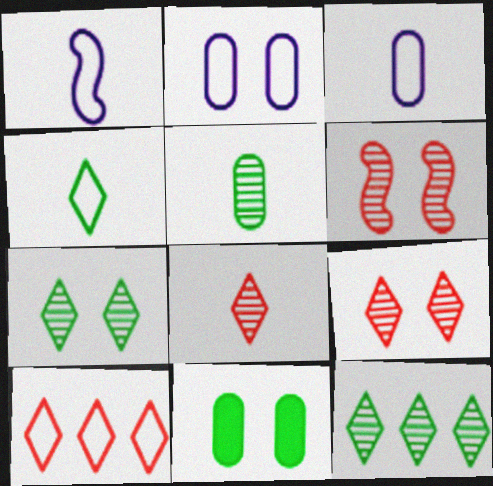[]